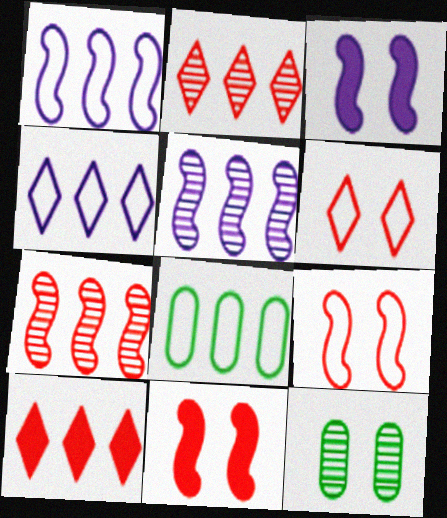[[3, 6, 12], 
[5, 8, 10]]